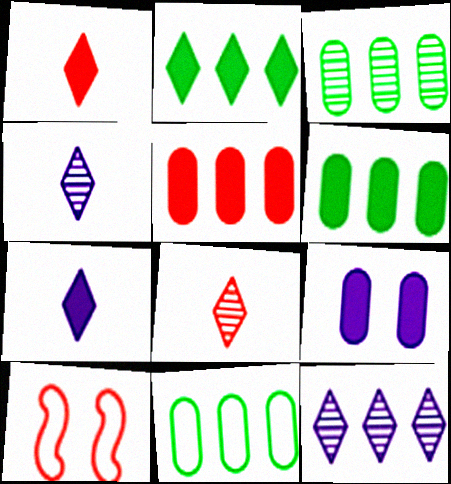[[3, 6, 11], 
[3, 7, 10], 
[4, 6, 10], 
[5, 8, 10]]